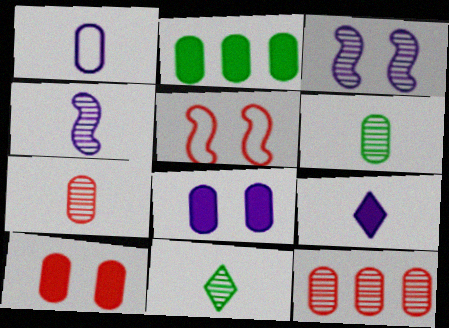[[1, 4, 9], 
[3, 11, 12], 
[4, 7, 11]]